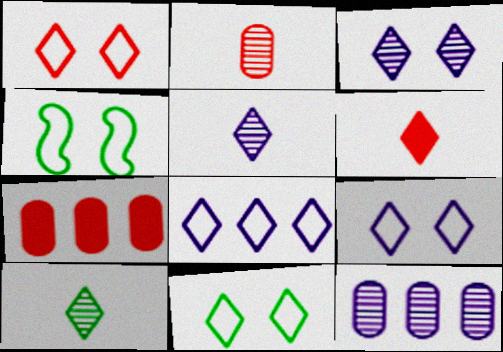[[1, 9, 11], 
[4, 5, 7], 
[4, 6, 12]]